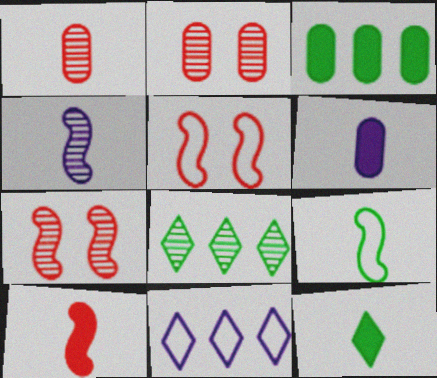[[2, 4, 8], 
[4, 9, 10], 
[5, 6, 8], 
[6, 10, 12]]